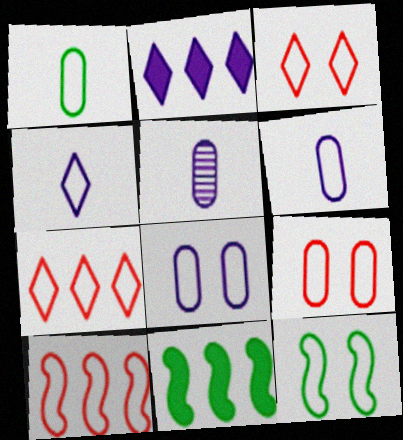[[3, 5, 11], 
[3, 8, 12], 
[6, 7, 12]]